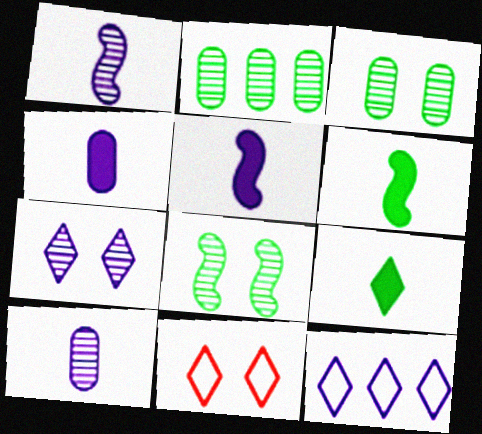[[2, 5, 11]]